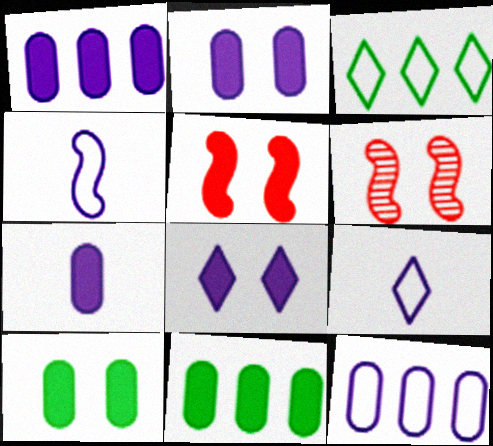[[1, 2, 7], 
[3, 6, 7], 
[5, 8, 10], 
[6, 9, 11]]